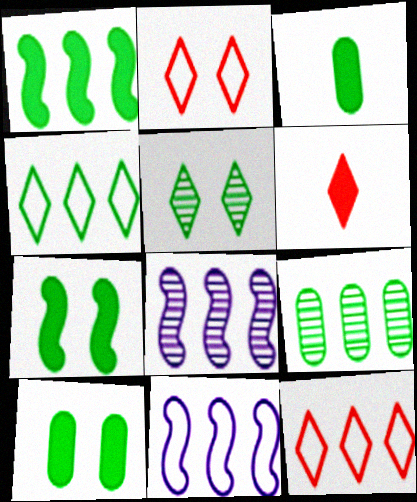[[1, 4, 9], 
[2, 3, 8]]